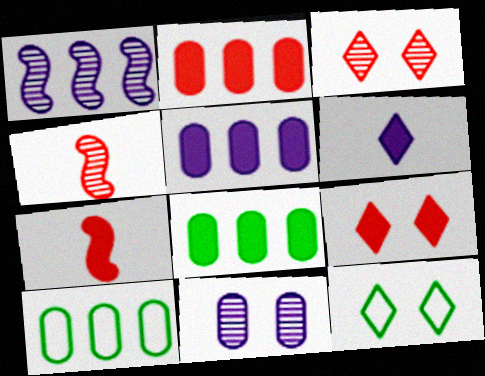[[2, 5, 8], 
[2, 7, 9], 
[4, 5, 12]]